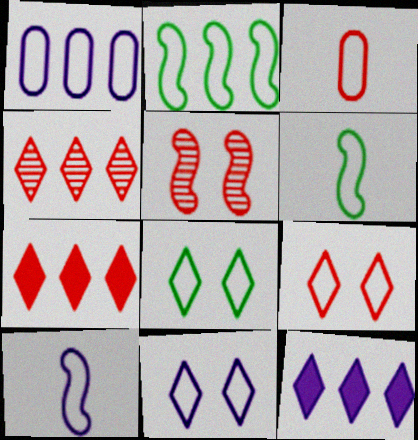[[1, 6, 9], 
[1, 10, 11], 
[2, 3, 11], 
[3, 5, 7], 
[8, 9, 11]]